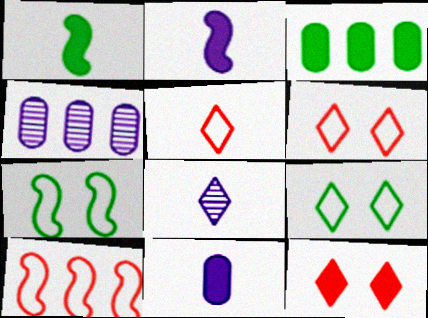[[1, 4, 6], 
[2, 3, 12]]